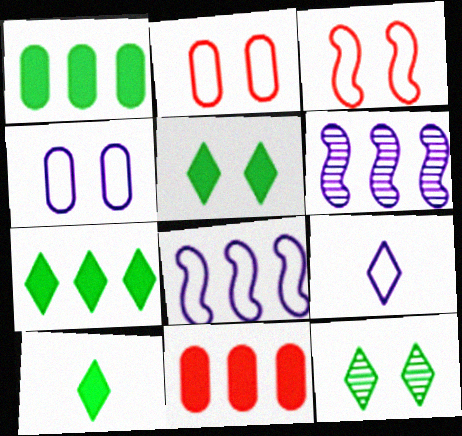[[2, 6, 10], 
[4, 8, 9], 
[5, 7, 10]]